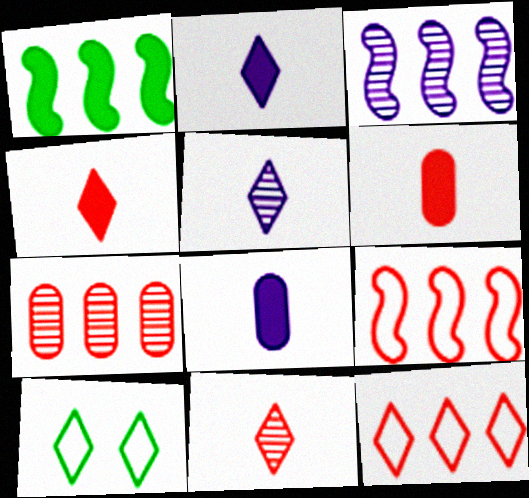[[1, 3, 9], 
[3, 6, 10]]